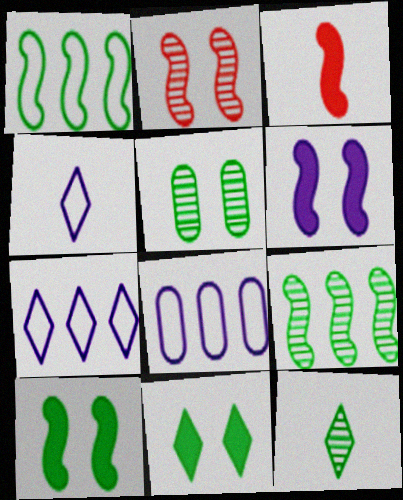[[3, 5, 7], 
[5, 9, 12]]